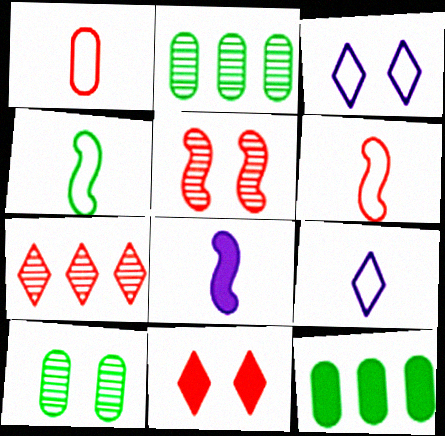[[1, 4, 9], 
[5, 9, 12], 
[8, 11, 12]]